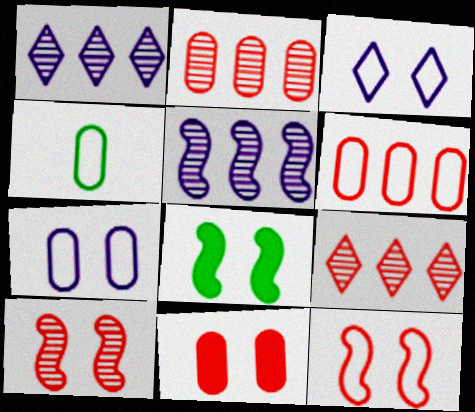[[4, 6, 7]]